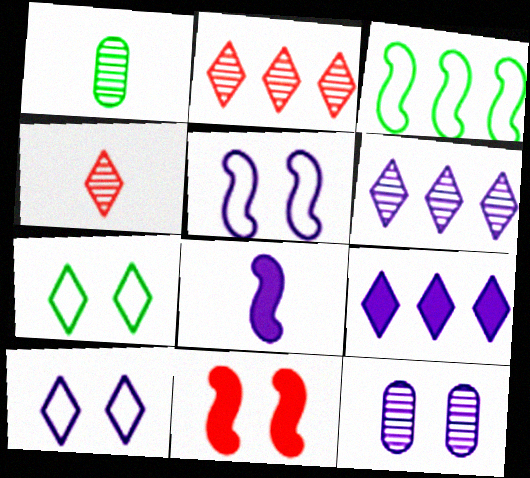[[4, 7, 9], 
[7, 11, 12]]